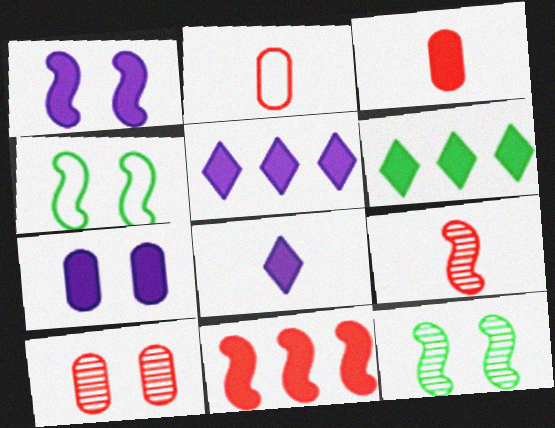[[1, 3, 6], 
[2, 5, 12]]